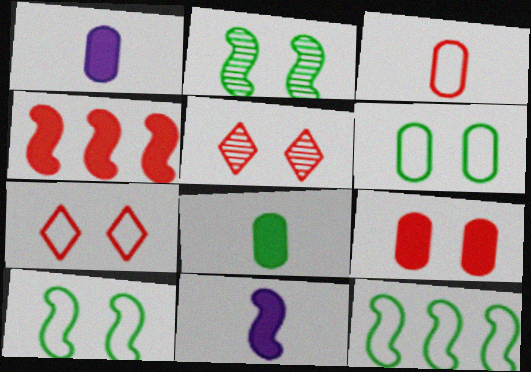[[1, 5, 12], 
[3, 4, 5]]